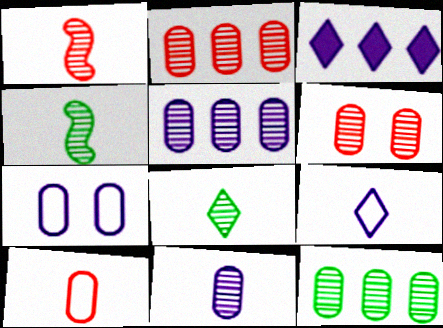[[1, 8, 11], 
[2, 5, 12], 
[6, 11, 12]]